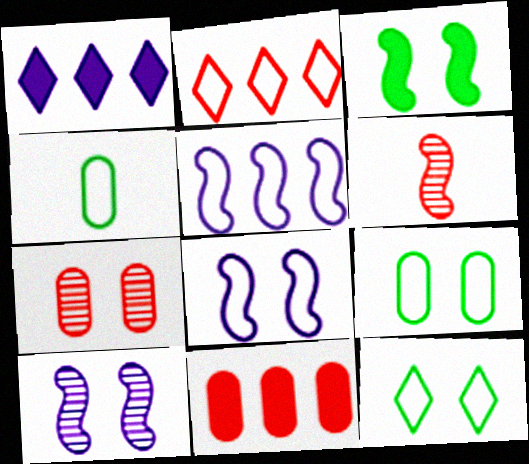[[1, 6, 9], 
[2, 4, 8], 
[3, 5, 6]]